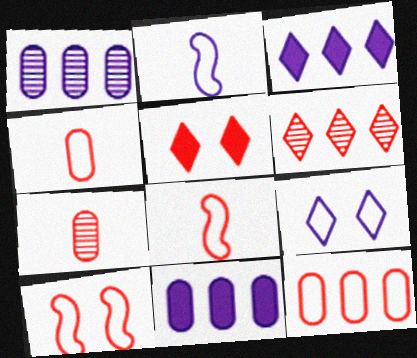[]